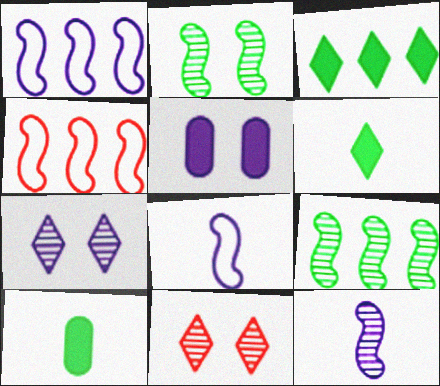[[1, 10, 11], 
[4, 7, 10]]